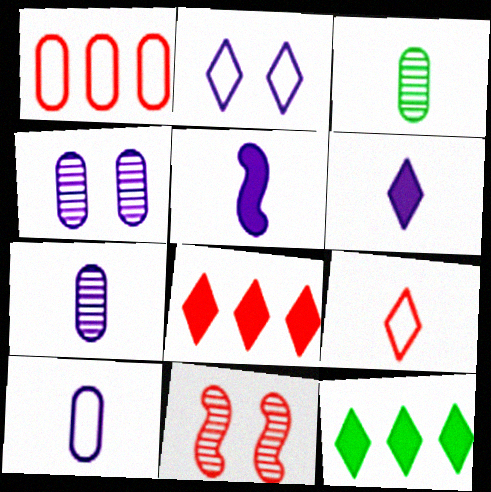[[3, 5, 9], 
[10, 11, 12]]